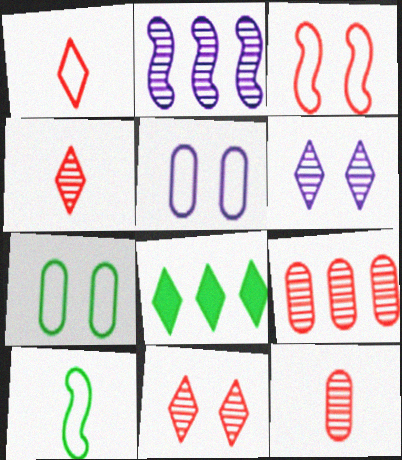[[1, 6, 8]]